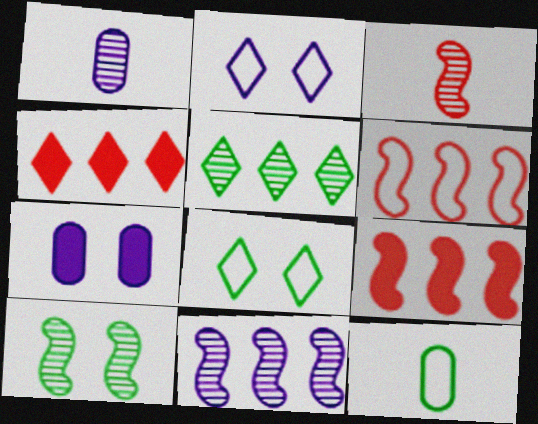[[1, 8, 9], 
[2, 6, 12], 
[3, 10, 11]]